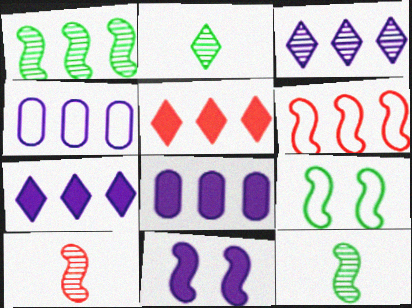[[1, 4, 5], 
[6, 11, 12]]